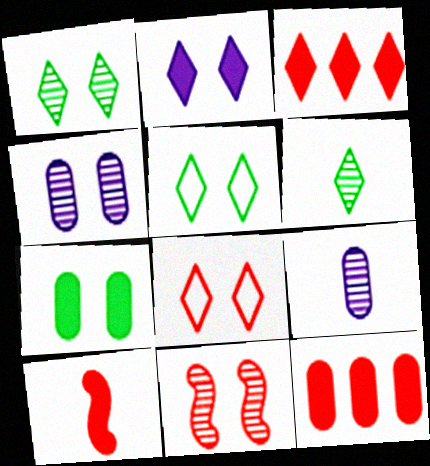[[1, 2, 8], 
[1, 4, 11]]